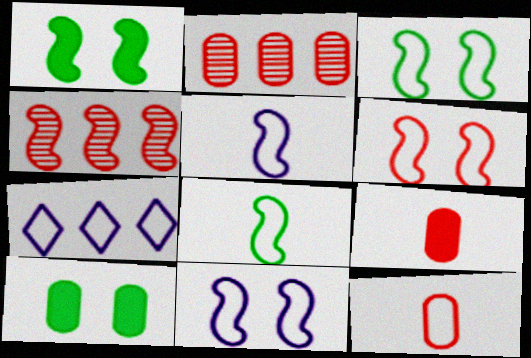[[1, 4, 5], 
[3, 6, 11], 
[3, 7, 12]]